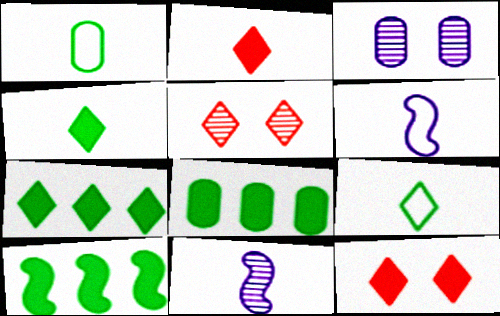[[1, 2, 11], 
[5, 6, 8], 
[7, 8, 10]]